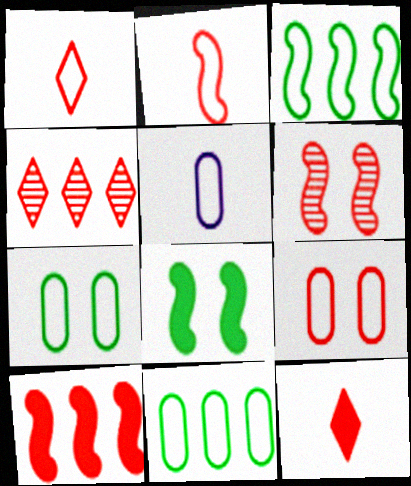[[2, 6, 10], 
[4, 5, 8], 
[5, 9, 11]]